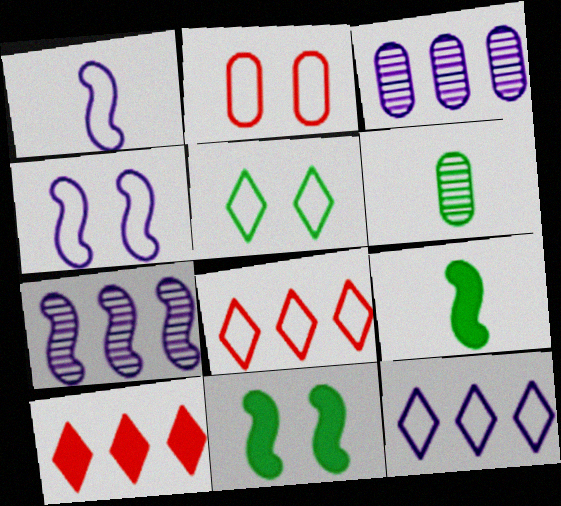[[2, 4, 5], 
[4, 6, 10]]